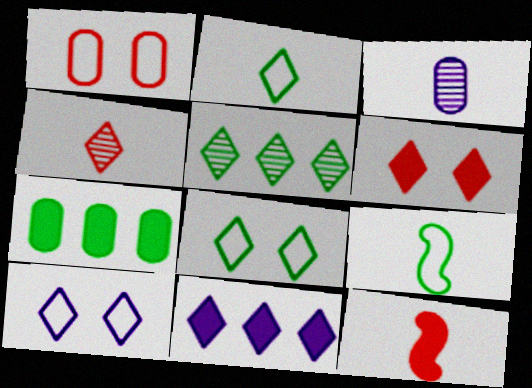[[1, 3, 7], 
[2, 3, 12], 
[4, 8, 11]]